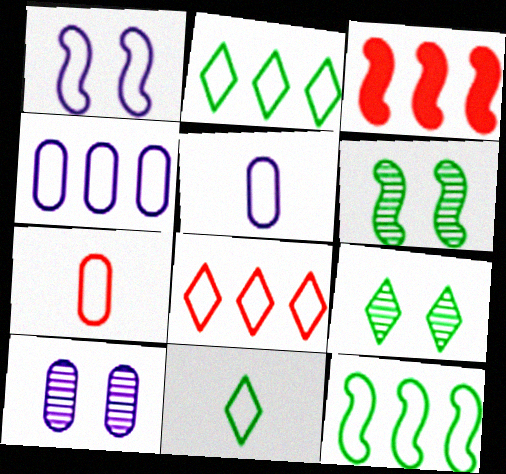[[1, 2, 7], 
[3, 5, 9], 
[3, 10, 11], 
[4, 8, 12]]